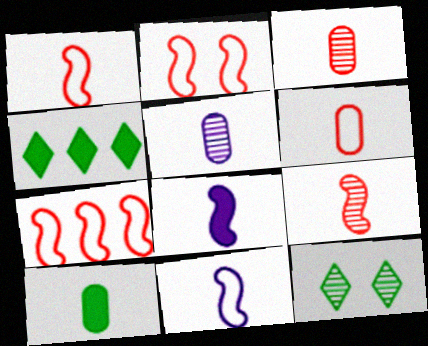[[1, 2, 7], 
[2, 4, 5], 
[5, 6, 10]]